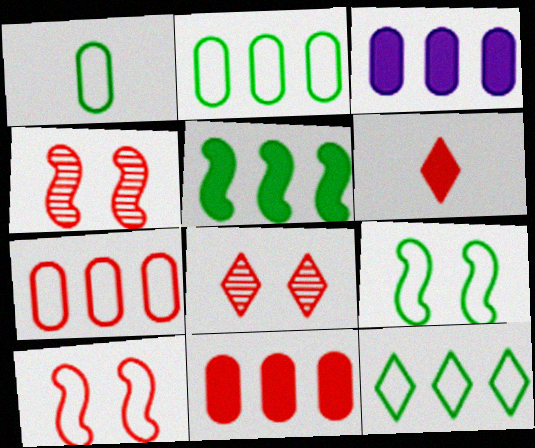[[1, 9, 12], 
[4, 6, 7]]